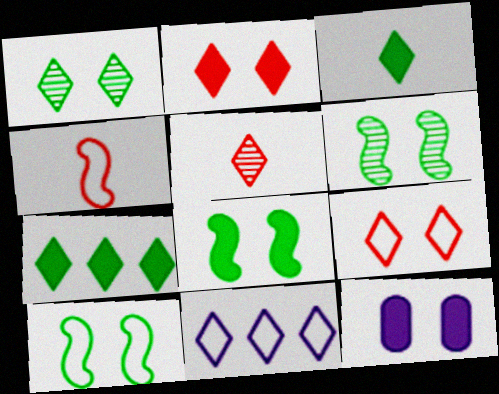[[2, 8, 12], 
[6, 8, 10], 
[6, 9, 12]]